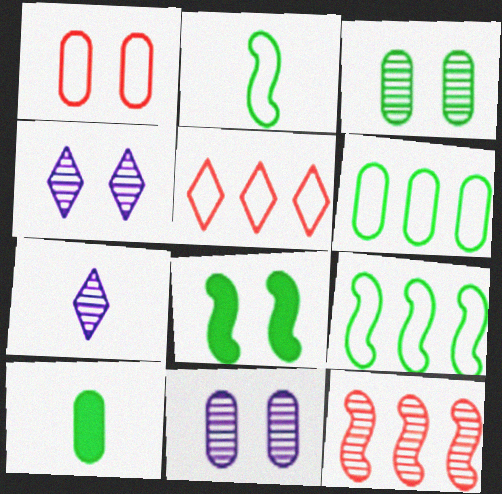[[1, 4, 8], 
[3, 6, 10], 
[3, 7, 12]]